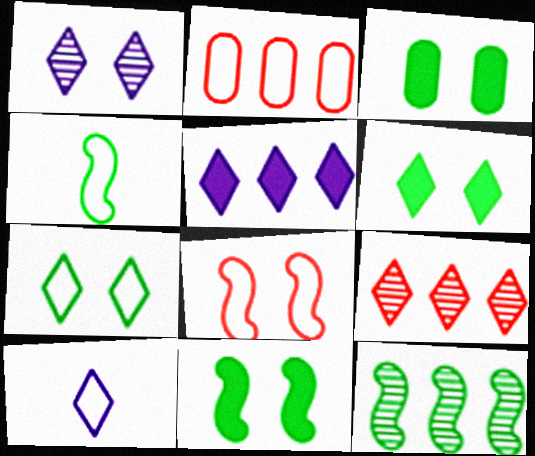[[1, 3, 8], 
[1, 5, 10], 
[2, 5, 12], 
[3, 6, 11], 
[4, 11, 12], 
[6, 9, 10]]